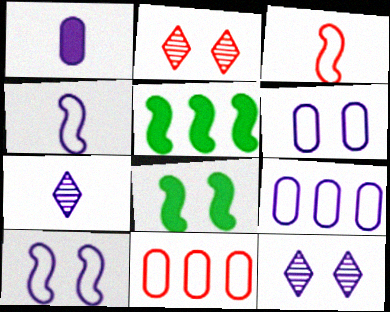[[1, 4, 7], 
[2, 6, 8], 
[7, 8, 11]]